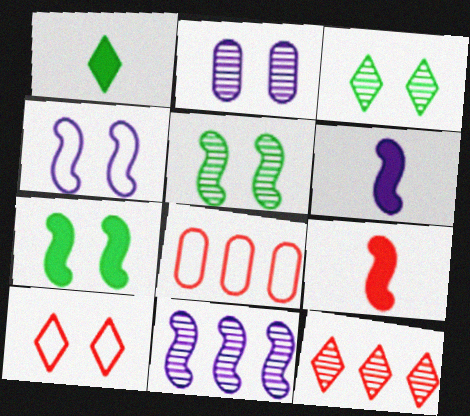[[2, 7, 10], 
[3, 6, 8], 
[4, 6, 11]]